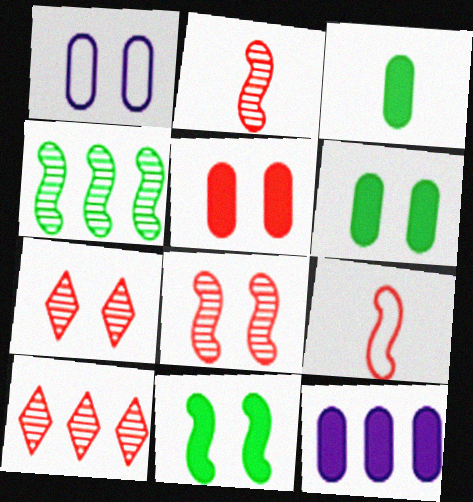[[1, 7, 11], 
[3, 5, 12], 
[5, 9, 10]]